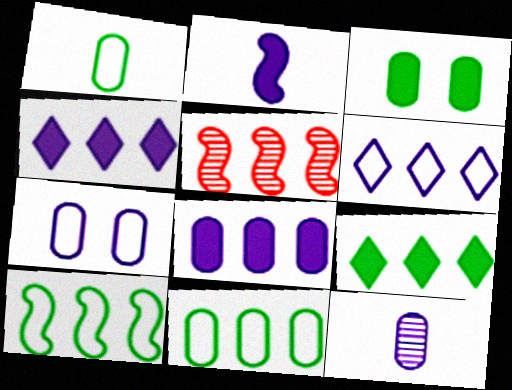[[4, 5, 11], 
[7, 8, 12]]